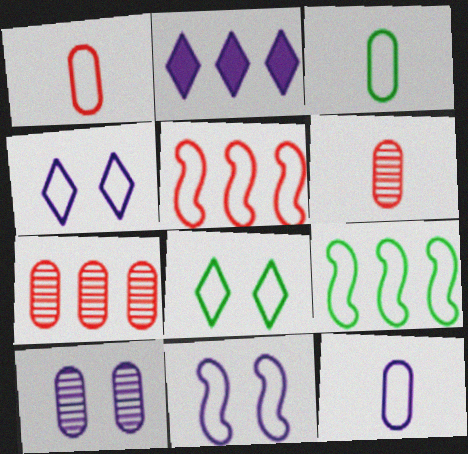[[1, 3, 12], 
[1, 4, 9], 
[2, 7, 9], 
[3, 4, 5], 
[3, 8, 9], 
[5, 8, 12]]